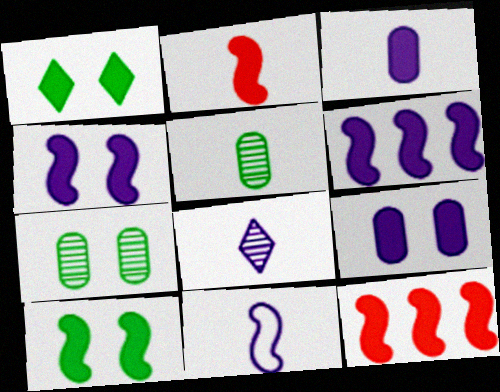[[1, 3, 12], 
[2, 6, 10], 
[3, 8, 11]]